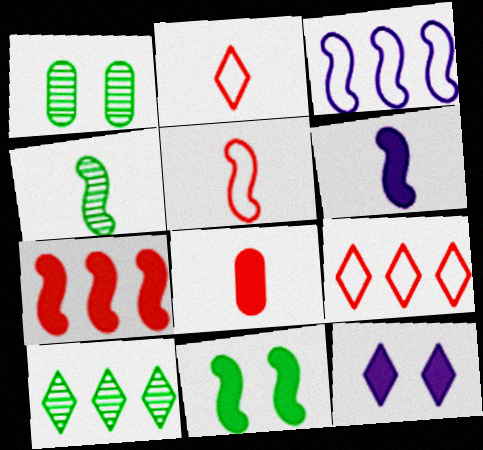[[1, 4, 10], 
[1, 6, 9], 
[2, 10, 12], 
[4, 5, 6], 
[6, 7, 11]]